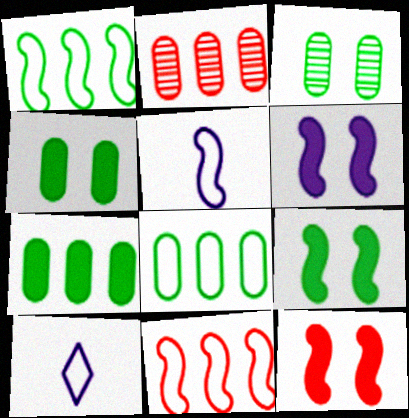[[2, 9, 10], 
[6, 9, 12]]